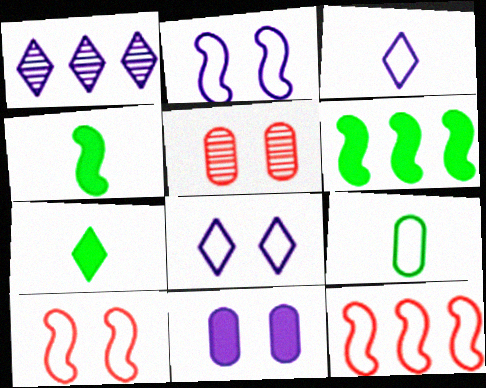[[3, 5, 6], 
[8, 9, 12]]